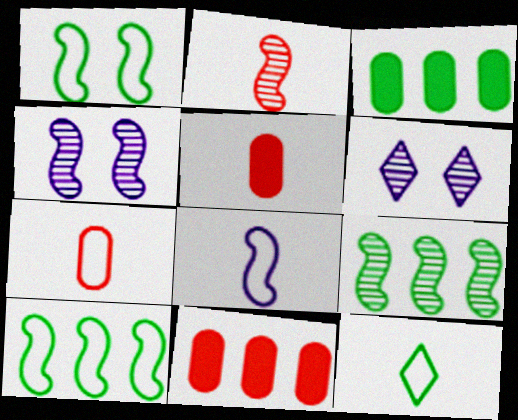[[2, 4, 9], 
[4, 11, 12], 
[5, 6, 10], 
[7, 8, 12]]